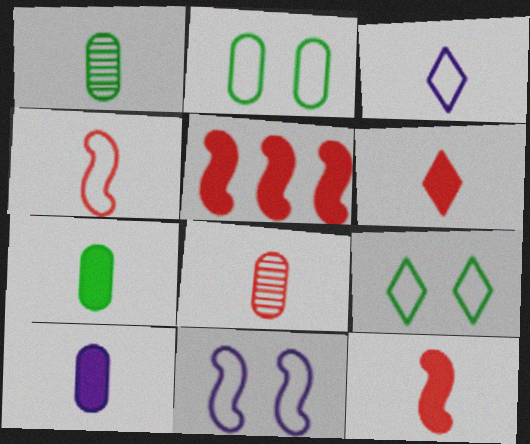[[1, 3, 12], 
[4, 6, 8]]